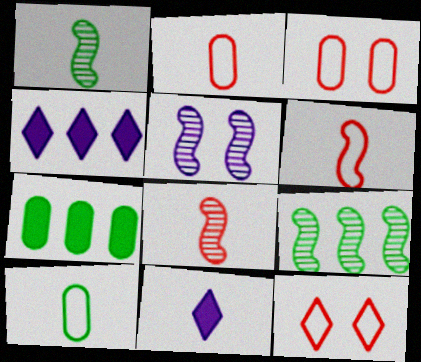[[1, 2, 11], 
[1, 3, 4], 
[3, 9, 11], 
[5, 8, 9], 
[8, 10, 11]]